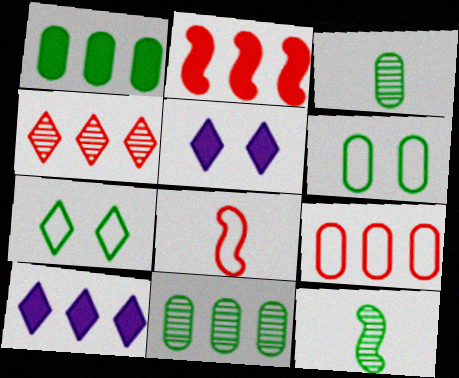[[1, 2, 10], 
[1, 3, 6], 
[1, 7, 12], 
[2, 4, 9], 
[5, 8, 11], 
[5, 9, 12]]